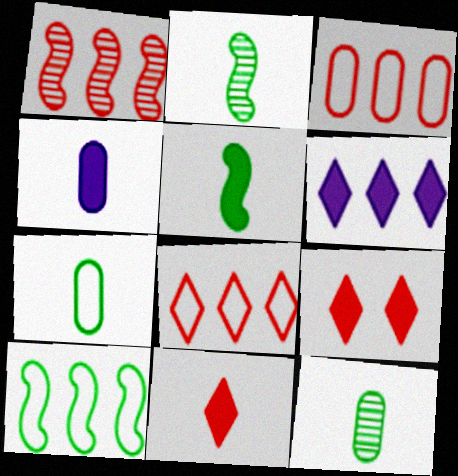[[4, 5, 11]]